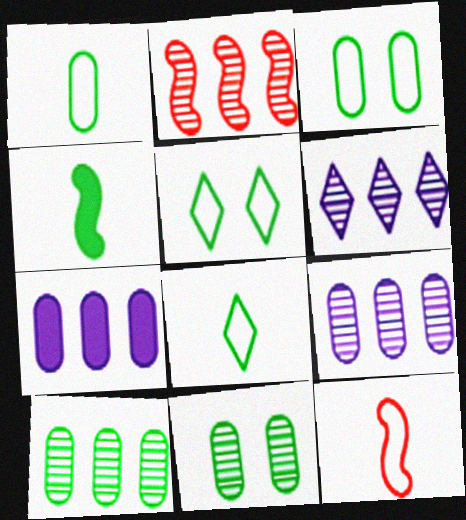[[2, 6, 10], 
[4, 5, 10]]